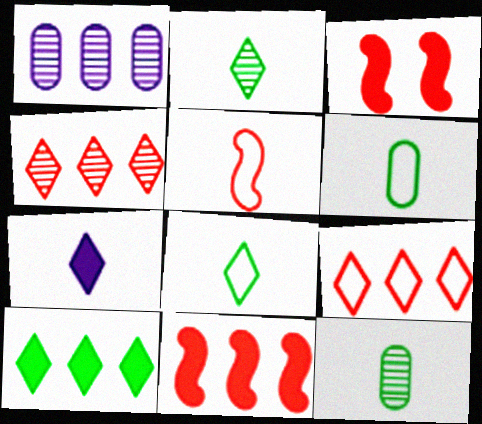[[1, 3, 8], 
[5, 7, 12]]